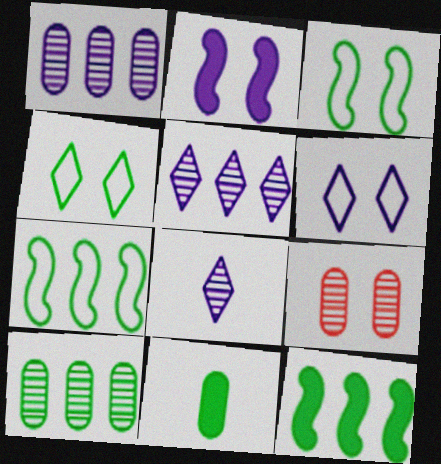[[2, 4, 9]]